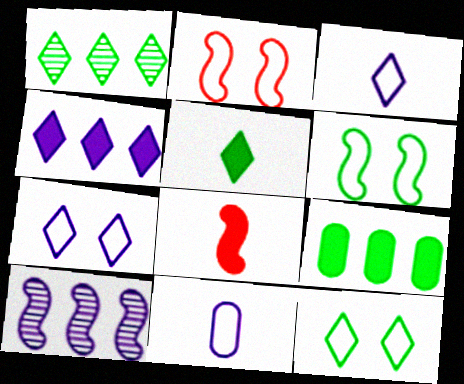[[1, 5, 12], 
[6, 8, 10]]